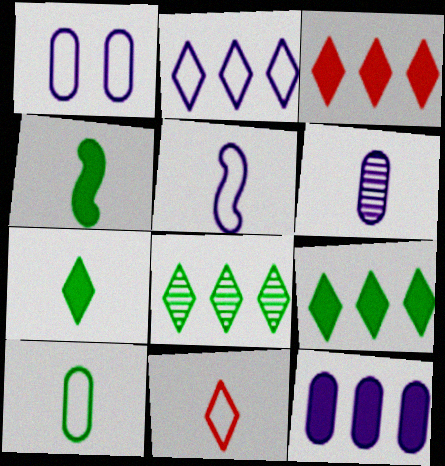[[1, 2, 5], 
[1, 6, 12], 
[2, 3, 8], 
[4, 6, 11], 
[5, 10, 11]]